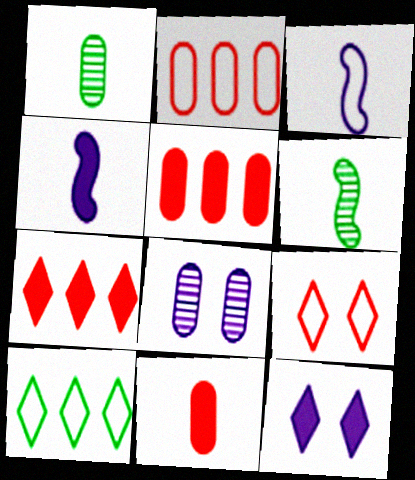[[2, 6, 12]]